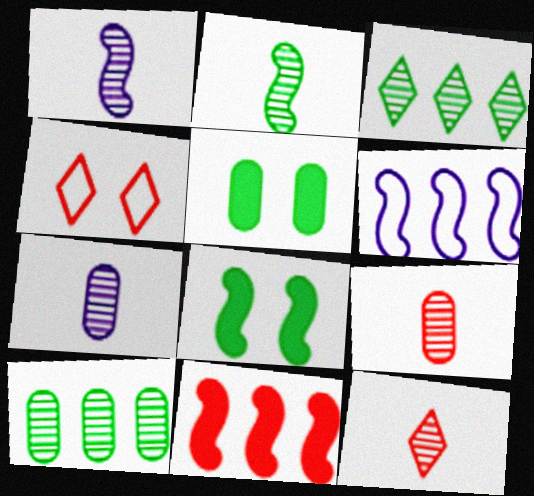[[2, 7, 12], 
[4, 9, 11], 
[5, 6, 12]]